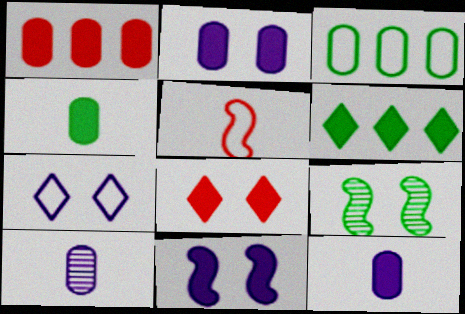[[1, 2, 4], 
[3, 5, 7]]